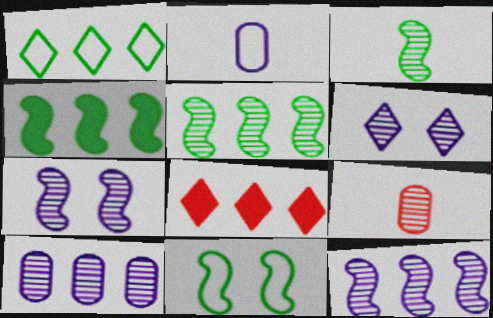[[3, 4, 11], 
[5, 6, 9]]